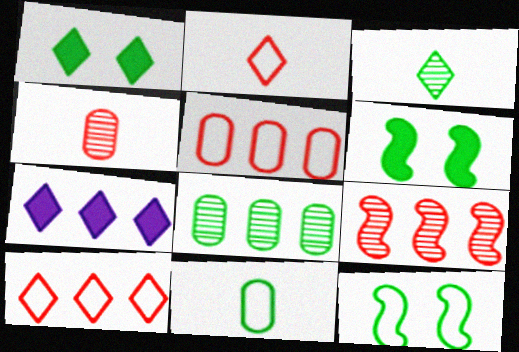[[4, 7, 12]]